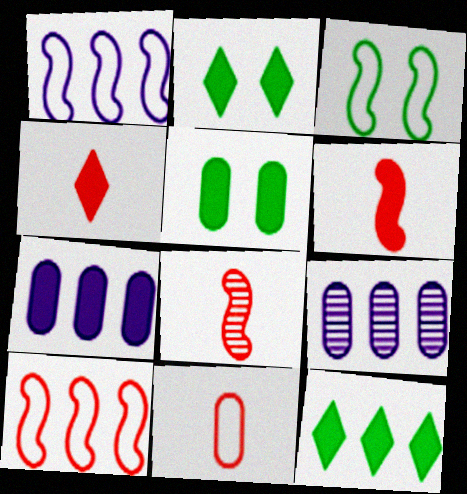[[2, 6, 7], 
[3, 4, 9], 
[4, 8, 11], 
[5, 9, 11], 
[9, 10, 12]]